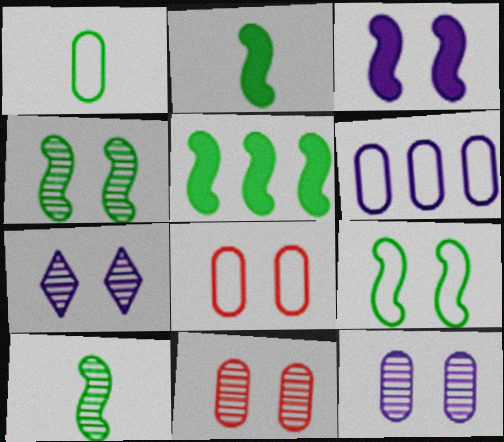[[1, 6, 8], 
[4, 7, 11], 
[5, 9, 10]]